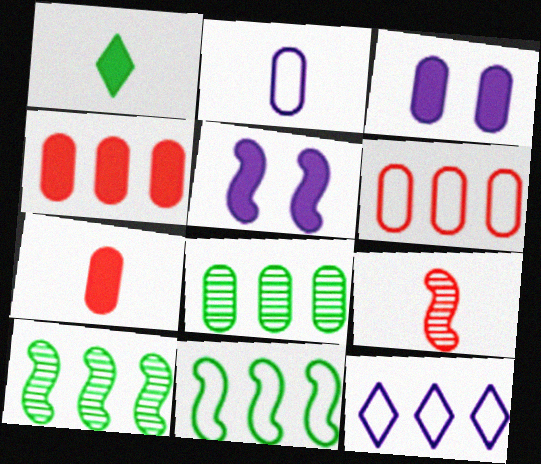[[1, 2, 9], 
[1, 4, 5], 
[4, 10, 12], 
[5, 9, 11], 
[6, 11, 12]]